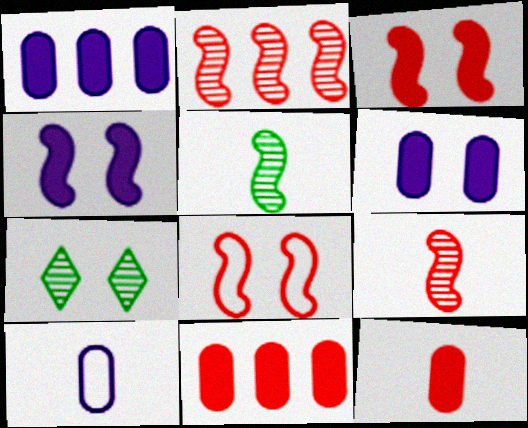[[6, 7, 8]]